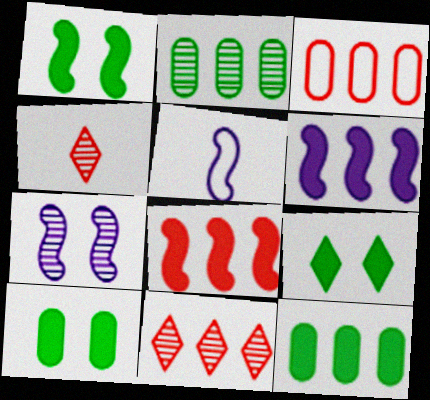[[1, 9, 10], 
[2, 4, 7], 
[3, 8, 11], 
[5, 6, 7], 
[5, 10, 11]]